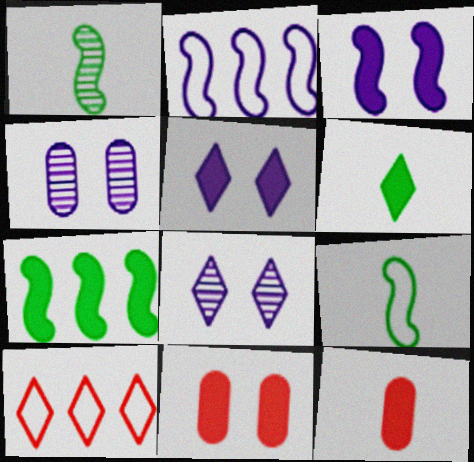[[5, 7, 12], 
[6, 8, 10]]